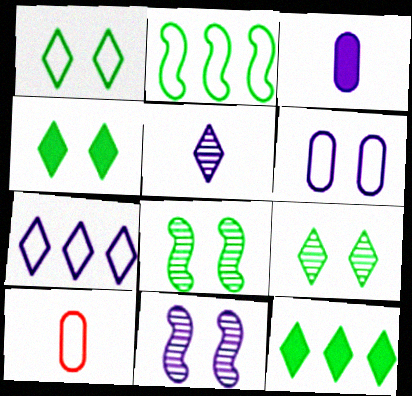[[1, 4, 9], 
[3, 7, 11], 
[10, 11, 12]]